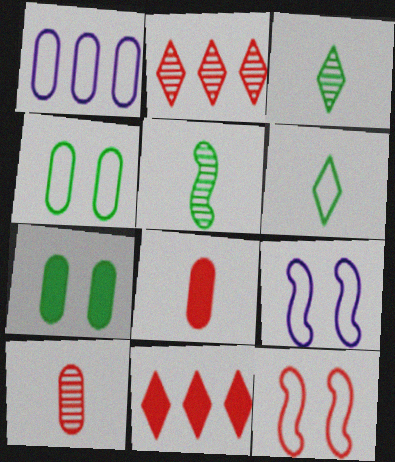[[1, 6, 12], 
[1, 7, 10], 
[2, 8, 12], 
[10, 11, 12]]